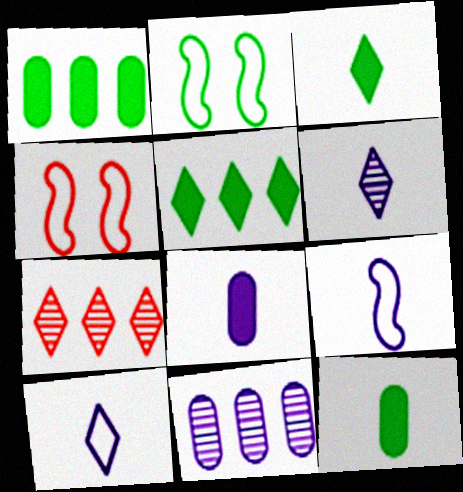[[1, 4, 6], 
[2, 7, 8], 
[3, 4, 11], 
[6, 8, 9]]